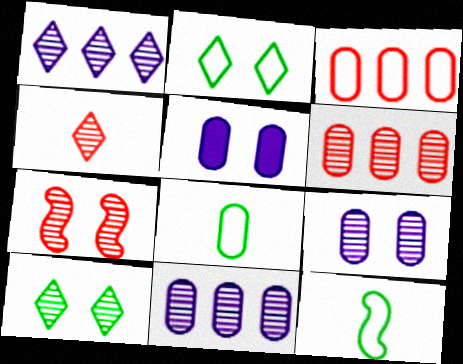[[1, 4, 10], 
[2, 5, 7], 
[4, 6, 7], 
[5, 6, 8], 
[7, 9, 10]]